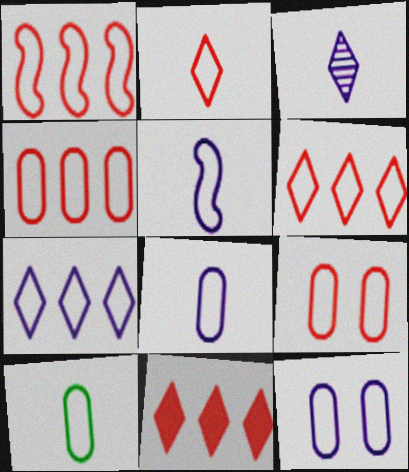[[1, 2, 9], 
[1, 4, 6], 
[2, 5, 10], 
[4, 10, 12], 
[5, 7, 12]]